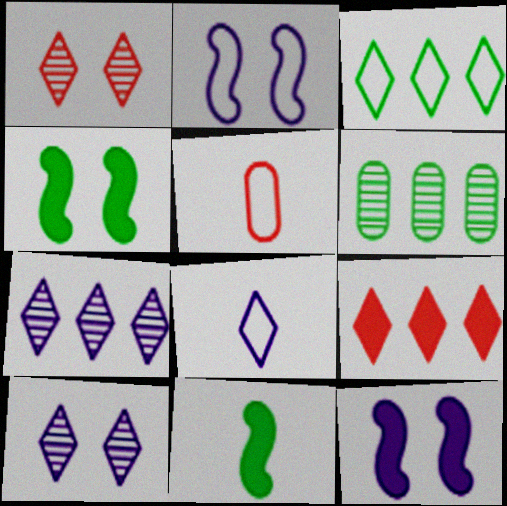[[2, 3, 5], 
[3, 7, 9], 
[4, 5, 7]]